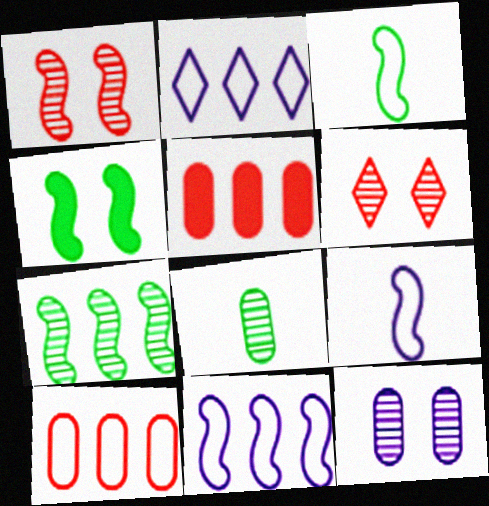[[2, 5, 7], 
[3, 4, 7]]